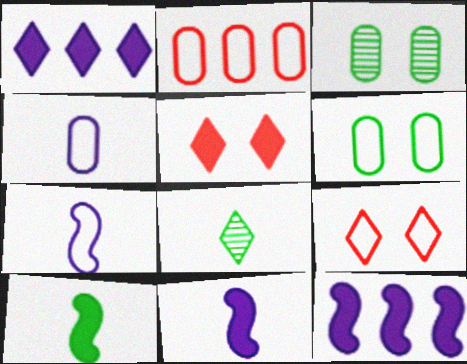[[1, 8, 9], 
[2, 4, 6]]